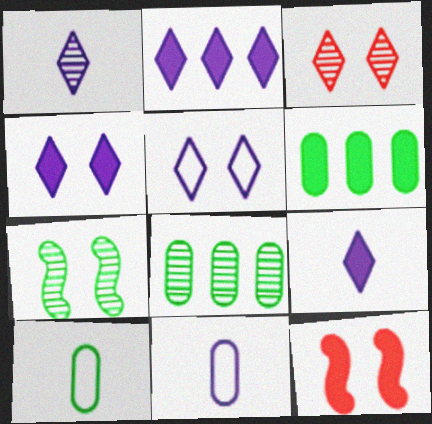[[1, 2, 5], 
[2, 4, 9], 
[6, 9, 12]]